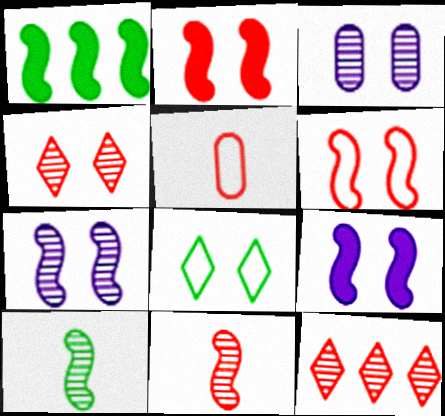[[2, 3, 8], 
[2, 5, 12], 
[3, 10, 12]]